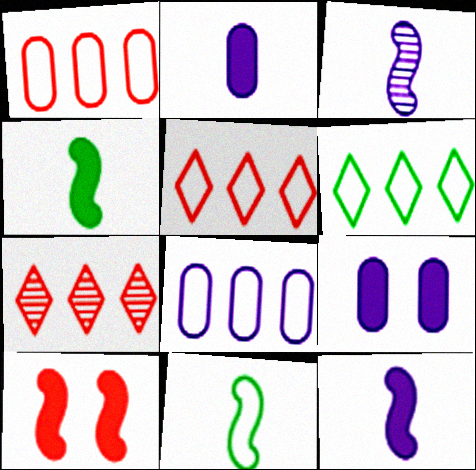[[7, 9, 11]]